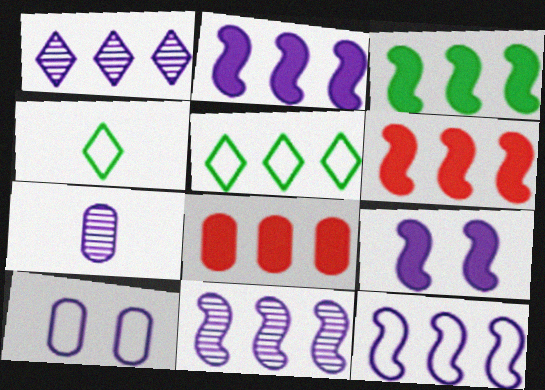[[2, 3, 6], 
[2, 11, 12], 
[5, 8, 11]]